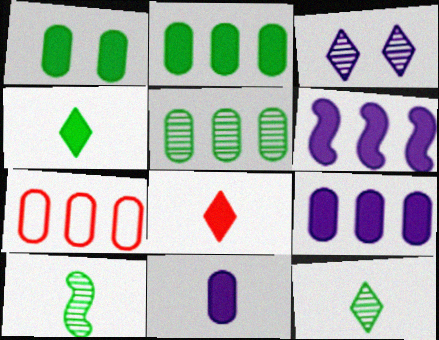[[1, 6, 8], 
[5, 7, 9]]